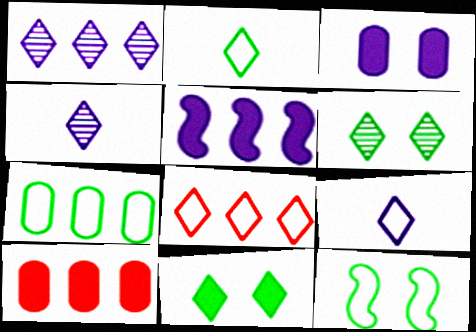[[2, 7, 12], 
[4, 8, 11], 
[4, 10, 12]]